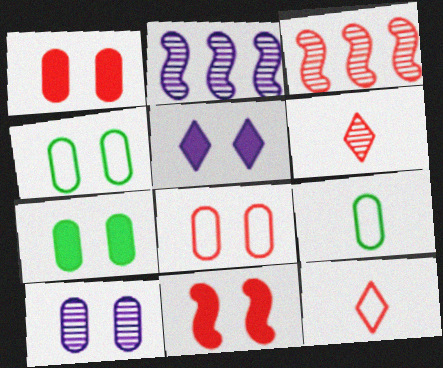[[1, 3, 12], 
[1, 4, 10], 
[2, 7, 12], 
[3, 5, 9], 
[5, 7, 11], 
[7, 8, 10]]